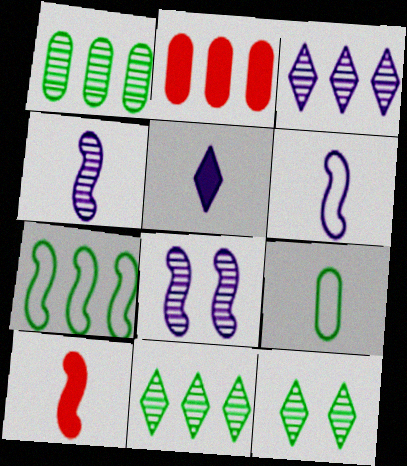[[2, 3, 7], 
[2, 6, 12], 
[7, 8, 10]]